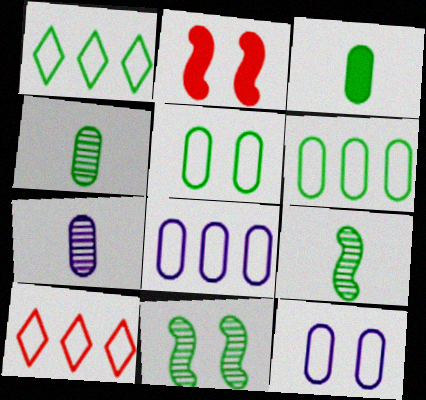[[1, 2, 7], 
[1, 3, 11]]